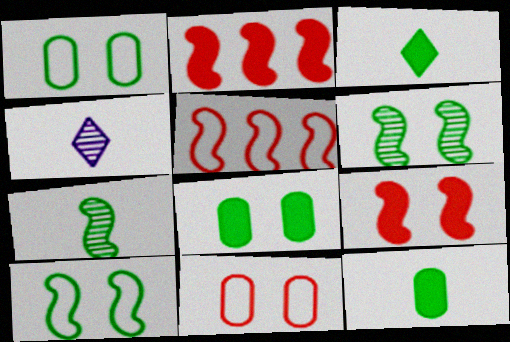[[1, 2, 4], 
[4, 5, 8]]